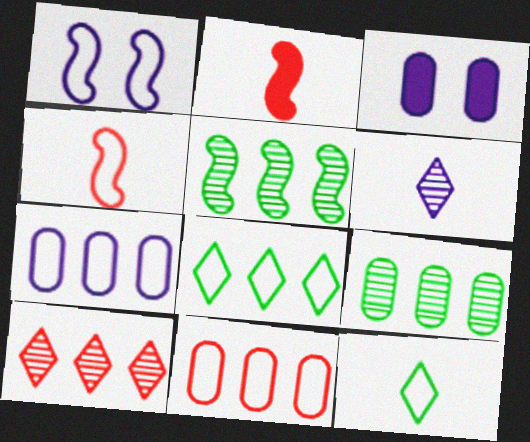[[1, 2, 5], 
[1, 11, 12]]